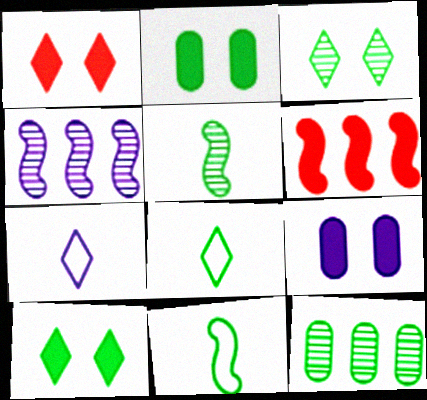[[3, 5, 12], 
[4, 7, 9], 
[10, 11, 12]]